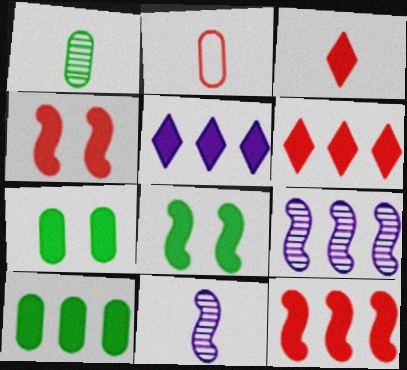[[5, 10, 12]]